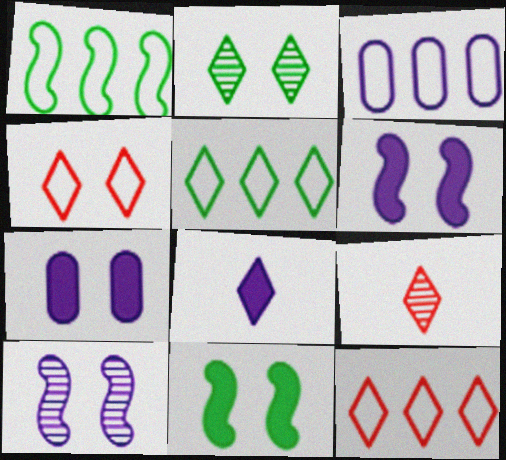[[1, 3, 12], 
[1, 7, 9], 
[2, 8, 12], 
[3, 8, 10], 
[3, 9, 11]]